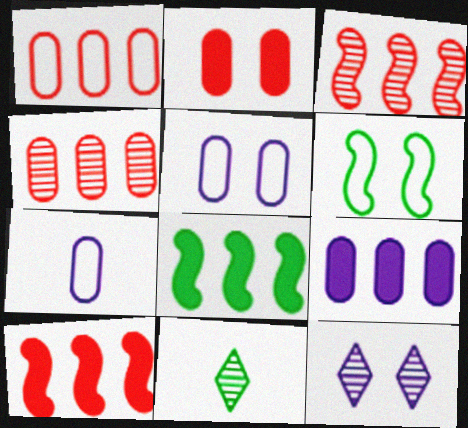[[2, 6, 12], 
[5, 10, 11]]